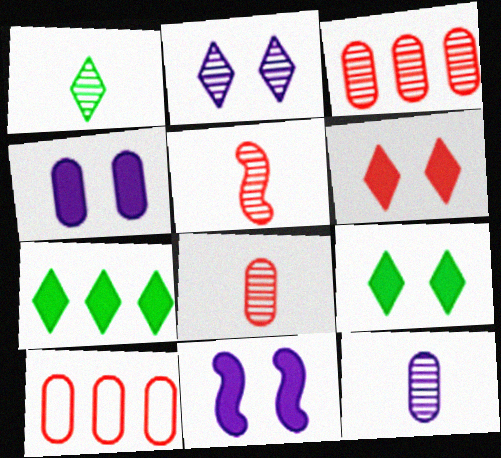[[1, 5, 12], 
[1, 10, 11], 
[5, 6, 10]]